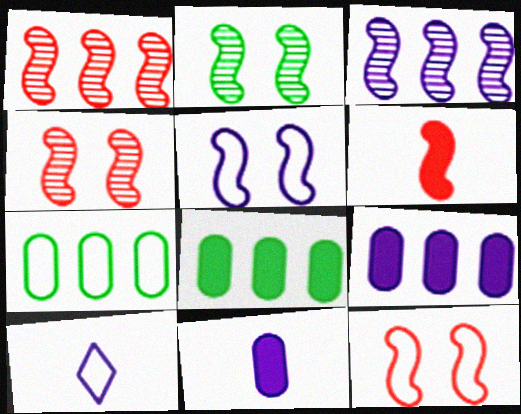[[1, 6, 12], 
[4, 8, 10], 
[7, 10, 12]]